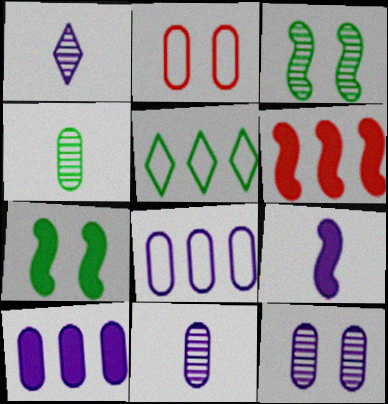[[2, 4, 10], 
[4, 5, 7], 
[6, 7, 9]]